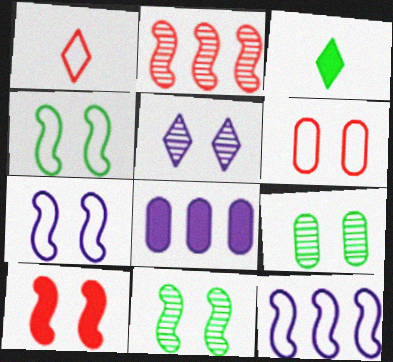[[1, 8, 11], 
[3, 8, 10], 
[7, 10, 11]]